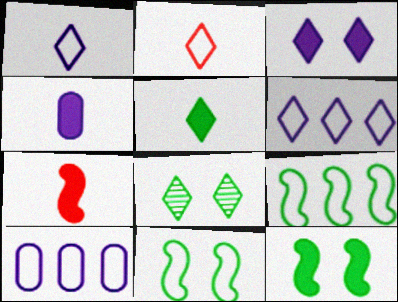[[2, 10, 11], 
[4, 5, 7], 
[7, 8, 10]]